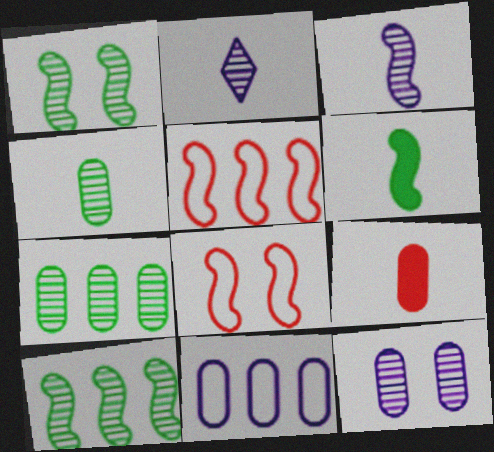[]